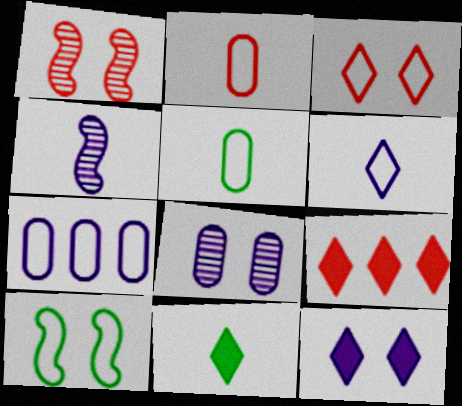[[1, 2, 9], 
[1, 7, 11], 
[2, 4, 11], 
[4, 7, 12], 
[9, 11, 12]]